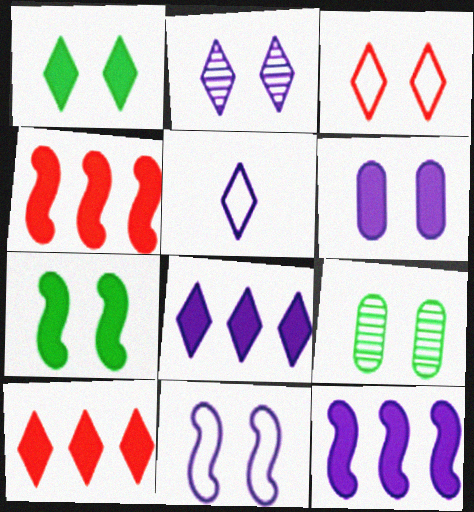[[1, 2, 3], 
[2, 5, 8], 
[2, 6, 11], 
[4, 5, 9]]